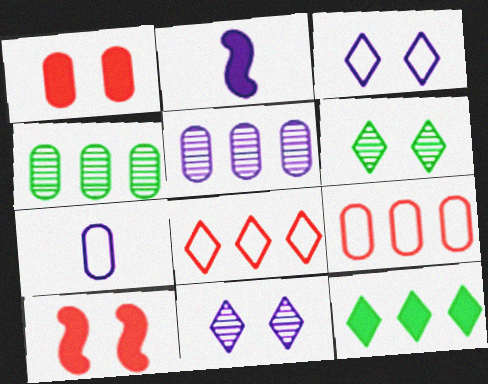[[1, 2, 12], 
[1, 4, 7], 
[2, 3, 5], 
[2, 6, 9]]